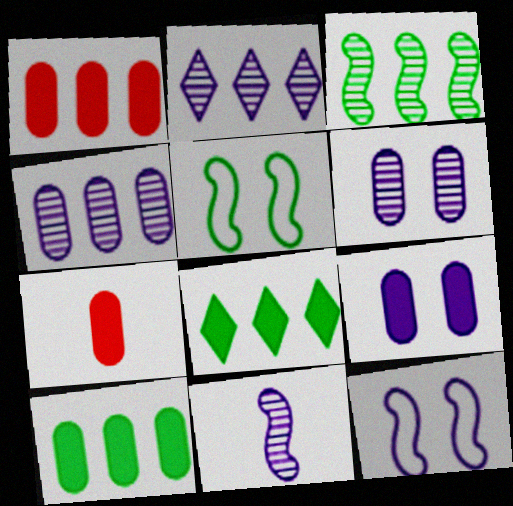[[2, 5, 7], 
[2, 6, 11], 
[7, 9, 10]]